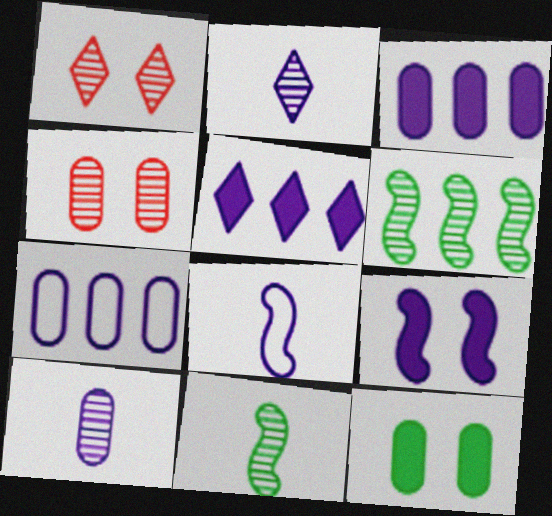[[1, 6, 10], 
[2, 4, 6], 
[2, 7, 9]]